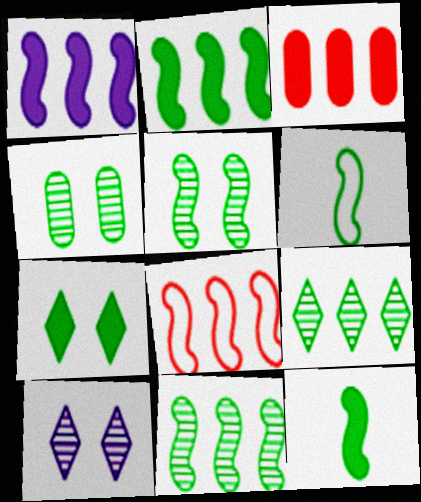[[1, 8, 11], 
[2, 5, 6], 
[3, 6, 10]]